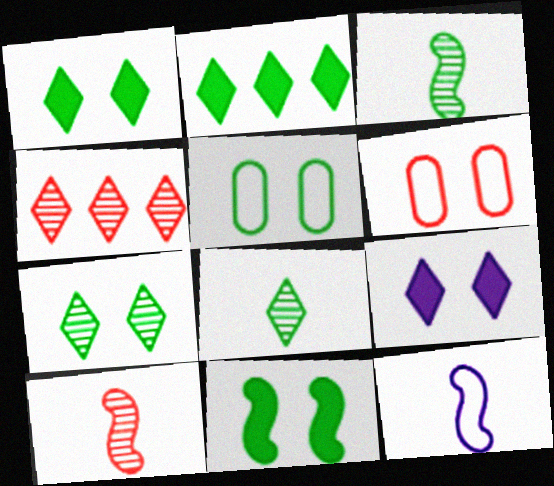[[2, 3, 5], 
[5, 7, 11]]